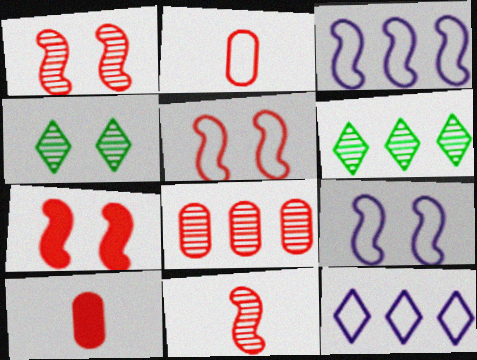[[1, 5, 7], 
[3, 4, 10], 
[6, 9, 10]]